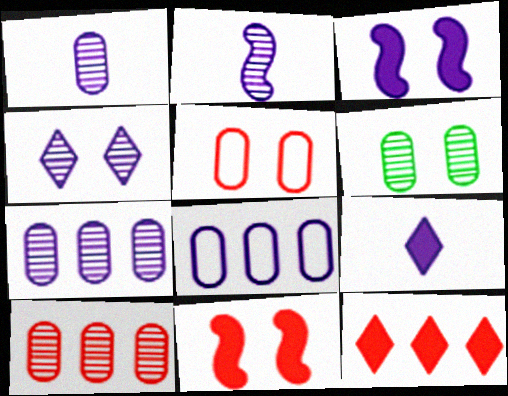[[1, 6, 10], 
[2, 4, 7]]